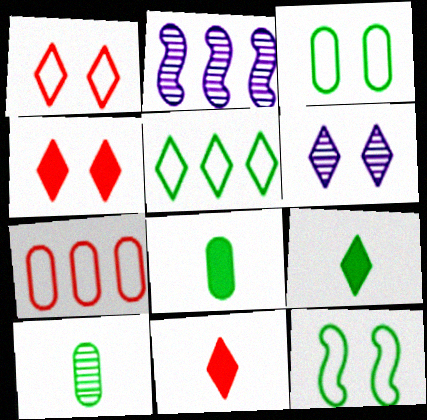[[1, 2, 8], 
[2, 3, 11], 
[5, 6, 11]]